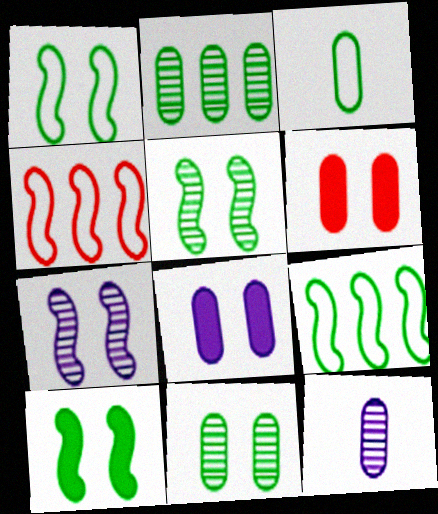[[1, 5, 10]]